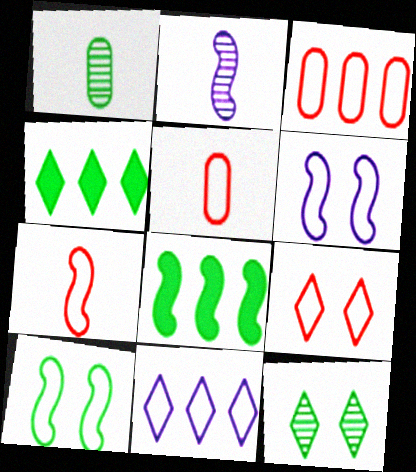[[1, 4, 10], 
[3, 7, 9], 
[5, 10, 11]]